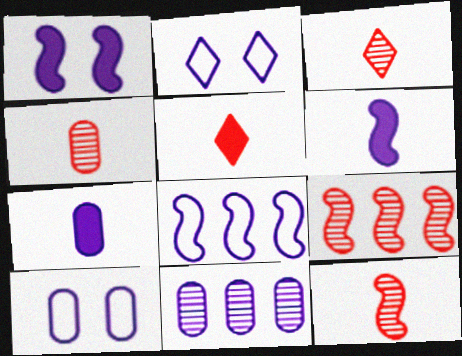[[2, 6, 11], 
[3, 4, 12], 
[7, 10, 11]]